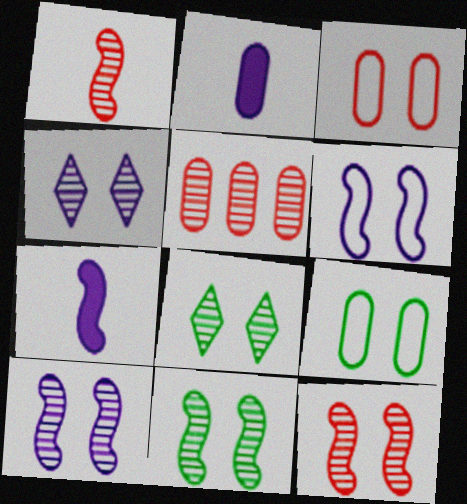[[2, 5, 9], 
[10, 11, 12]]